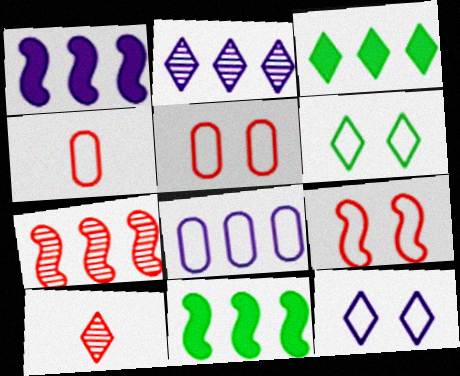[[1, 2, 8], 
[3, 7, 8], 
[3, 10, 12]]